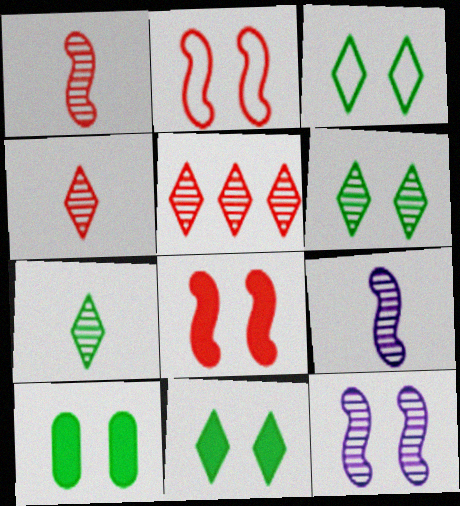[[3, 6, 11]]